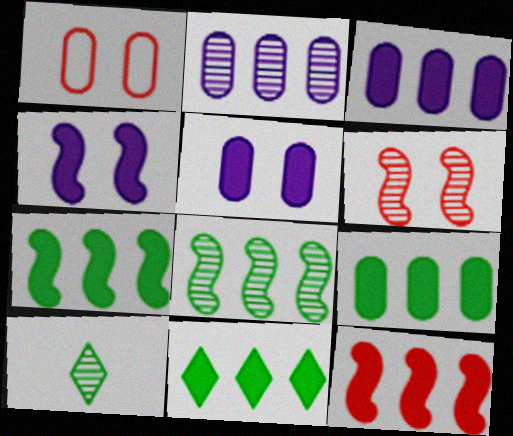[[2, 6, 10], 
[3, 11, 12], 
[7, 9, 11]]